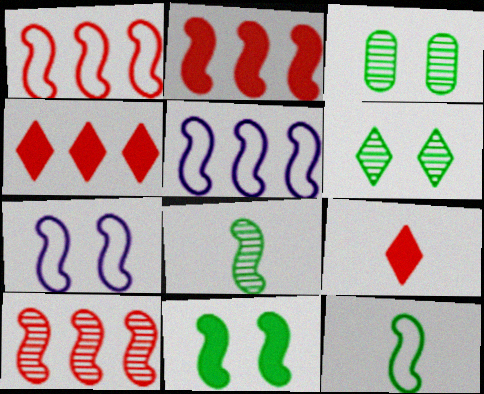[[1, 2, 10], 
[1, 7, 12], 
[2, 7, 8], 
[3, 5, 9]]